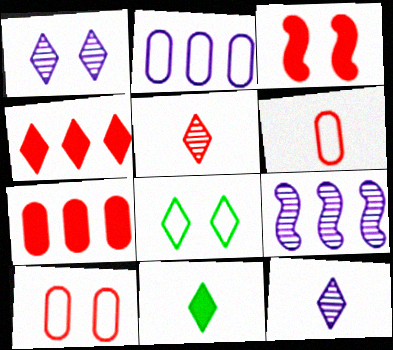[[4, 8, 12], 
[9, 10, 11]]